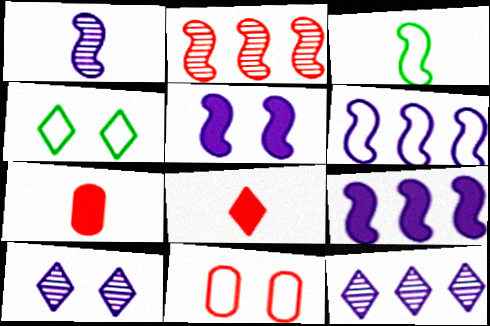[[1, 5, 6], 
[2, 3, 5], 
[2, 8, 11], 
[4, 8, 12]]